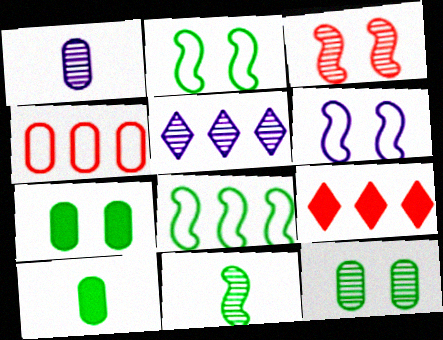[[1, 2, 9], 
[1, 4, 7]]